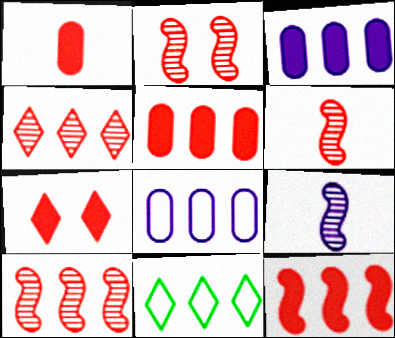[[1, 7, 12], 
[2, 6, 10], 
[3, 10, 11]]